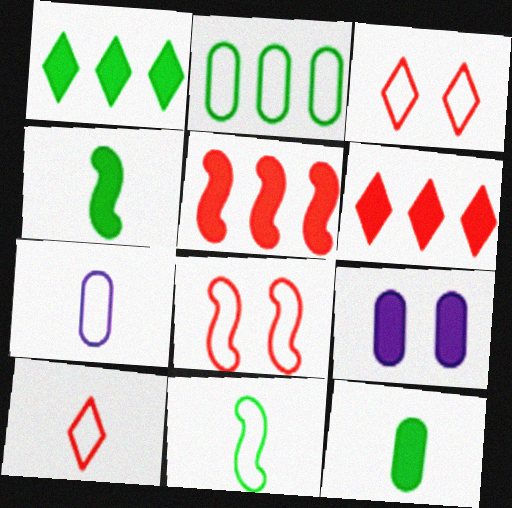[[4, 6, 9], 
[7, 10, 11]]